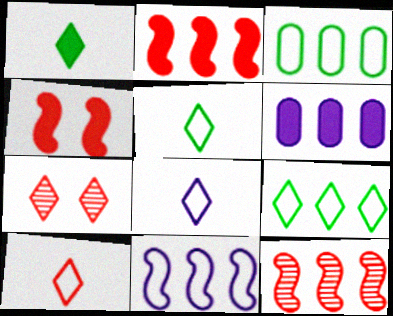[[1, 4, 6], 
[5, 8, 10], 
[6, 9, 12]]